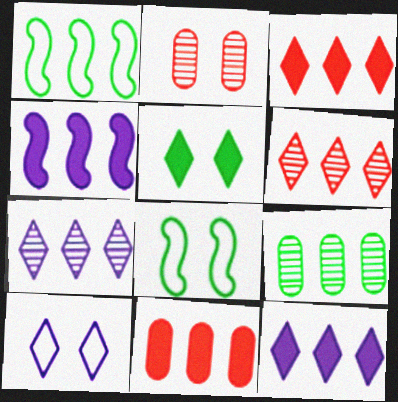[[1, 7, 11]]